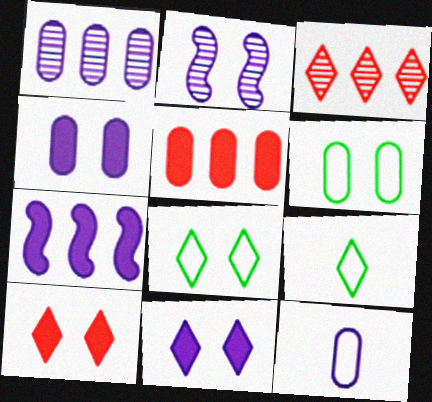[[1, 4, 12], 
[2, 5, 9], 
[2, 6, 10], 
[3, 9, 11]]